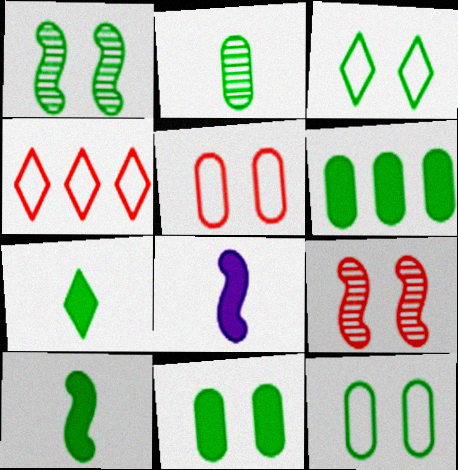[[1, 3, 11], 
[2, 6, 12]]